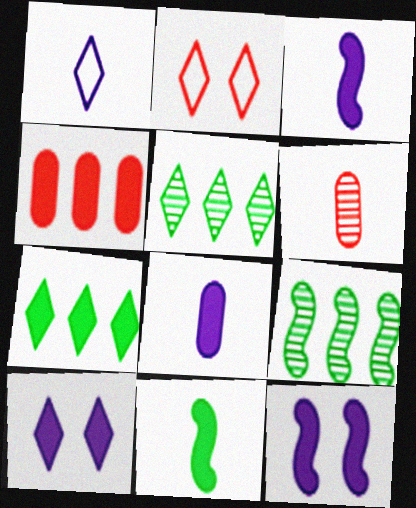[[1, 6, 11], 
[2, 8, 9], 
[4, 10, 11]]